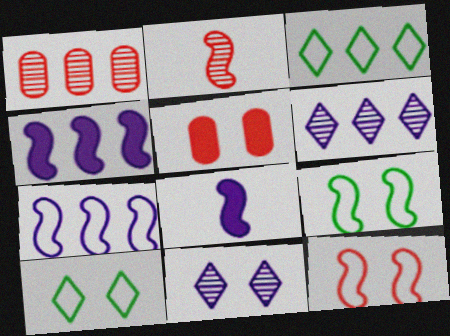[[1, 3, 4], 
[1, 8, 10], 
[2, 4, 9], 
[5, 9, 11]]